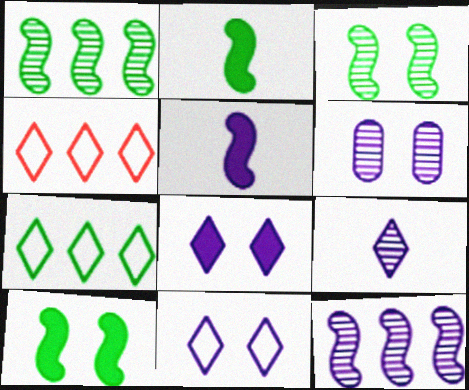[[2, 4, 6], 
[6, 9, 12]]